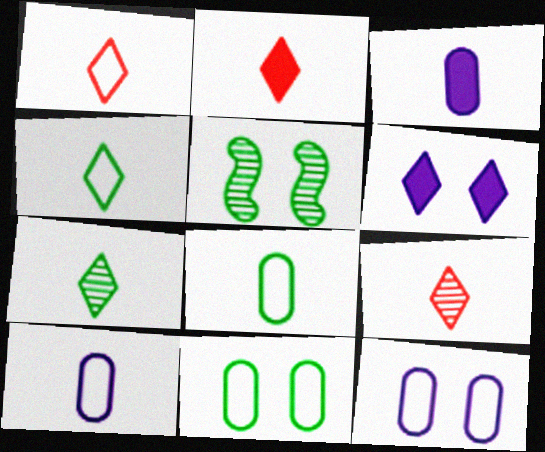[[1, 2, 9]]